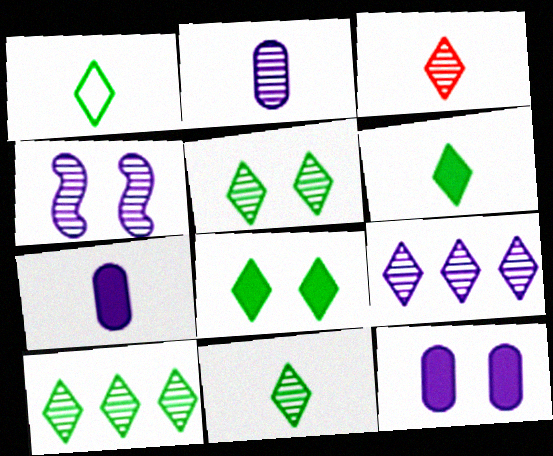[[1, 6, 11], 
[1, 8, 10], 
[2, 4, 9], 
[3, 5, 9], 
[5, 10, 11]]